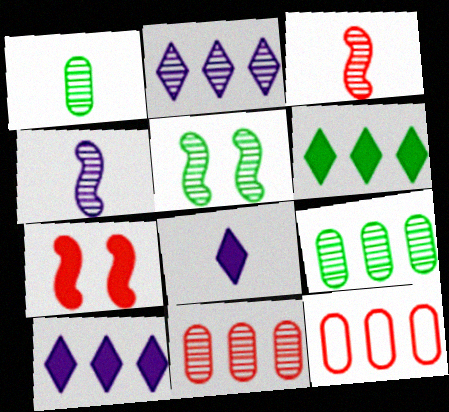[[5, 8, 12]]